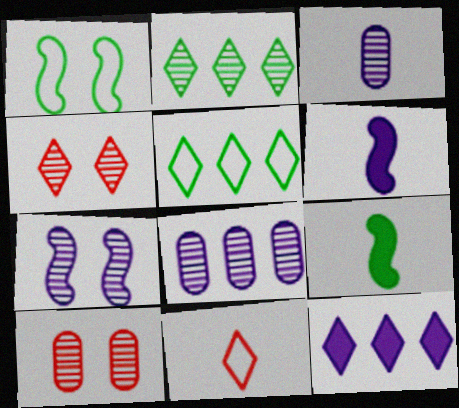[[3, 9, 11], 
[5, 6, 10]]